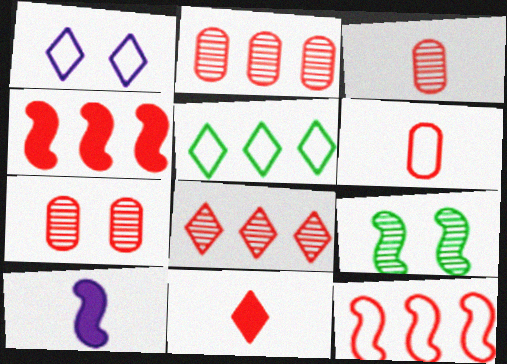[[2, 3, 7], 
[5, 7, 10], 
[7, 11, 12], 
[9, 10, 12]]